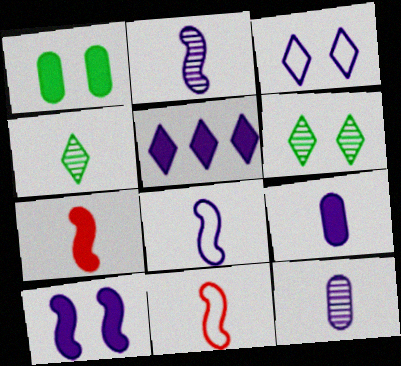[[1, 5, 7], 
[4, 9, 11], 
[5, 9, 10]]